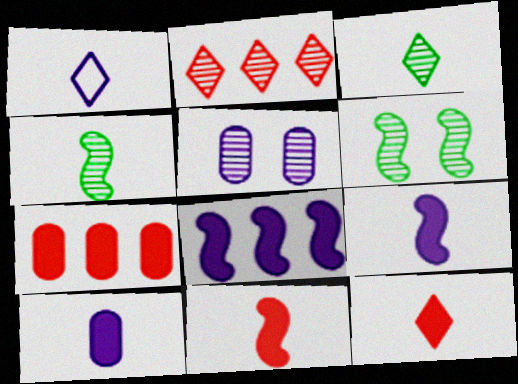[[1, 3, 12], 
[1, 5, 8], 
[1, 6, 7], 
[2, 4, 5]]